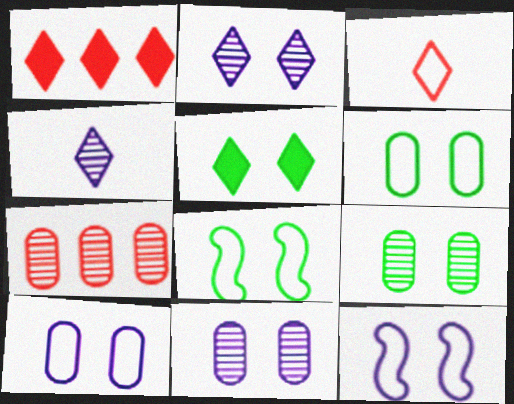[[5, 8, 9]]